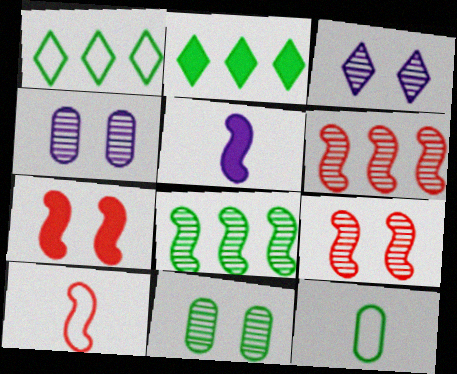[[2, 4, 10], 
[3, 9, 11], 
[6, 7, 10]]